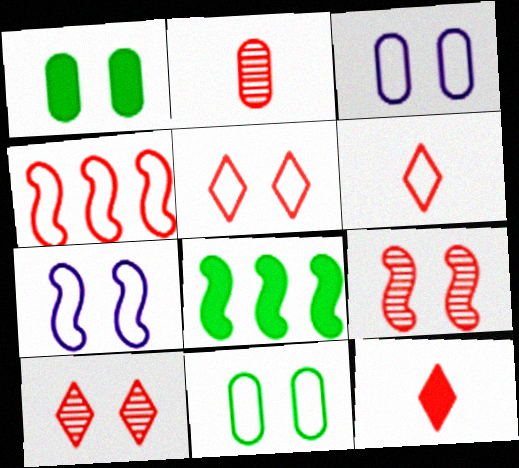[[1, 7, 10], 
[5, 7, 11]]